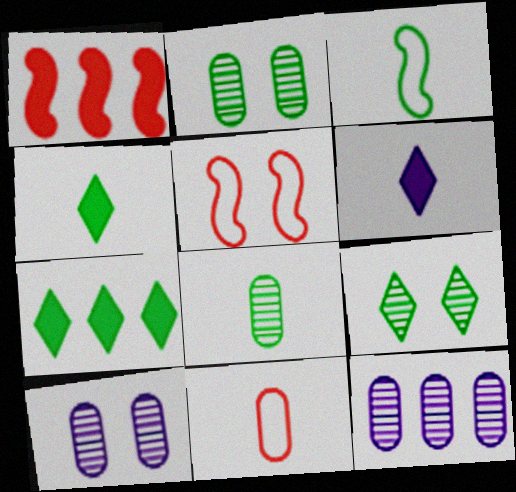[[2, 3, 7], 
[3, 4, 8], 
[4, 5, 12]]